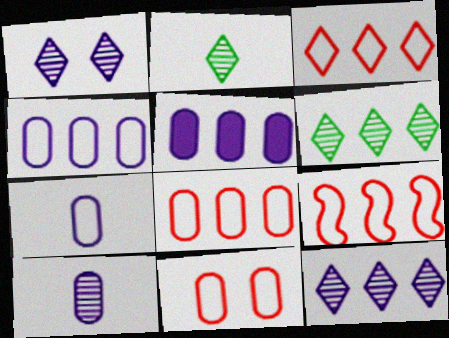[[3, 8, 9], 
[5, 6, 9]]